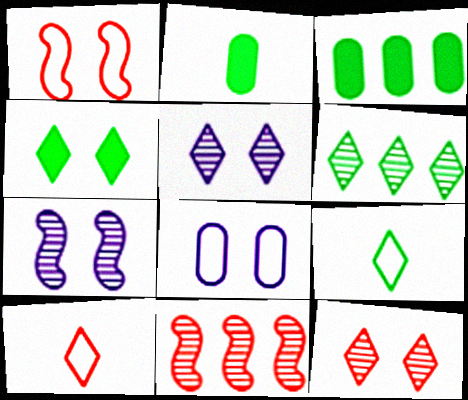[[3, 7, 10], 
[4, 6, 9]]